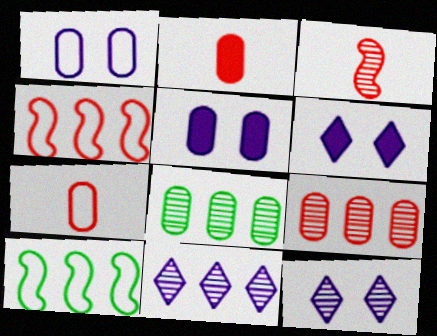[[1, 2, 8], 
[2, 10, 12], 
[3, 8, 12], 
[5, 7, 8]]